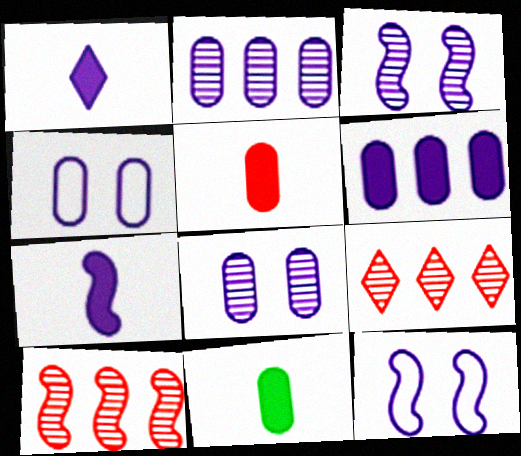[[1, 2, 12], 
[9, 11, 12]]